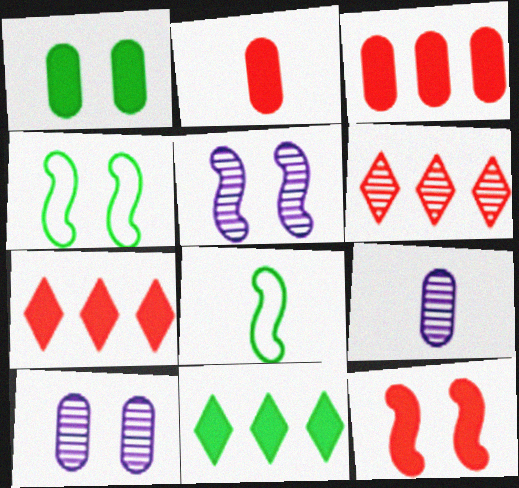[[2, 7, 12], 
[4, 5, 12], 
[4, 7, 9], 
[7, 8, 10]]